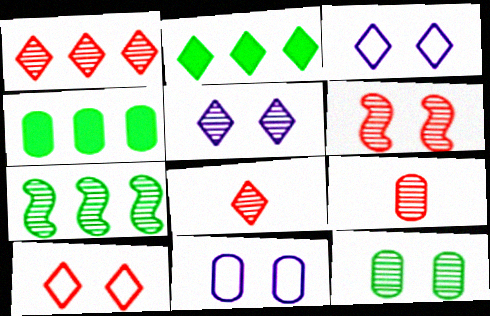[[1, 6, 9], 
[2, 3, 8], 
[4, 9, 11], 
[5, 6, 12], 
[5, 7, 9]]